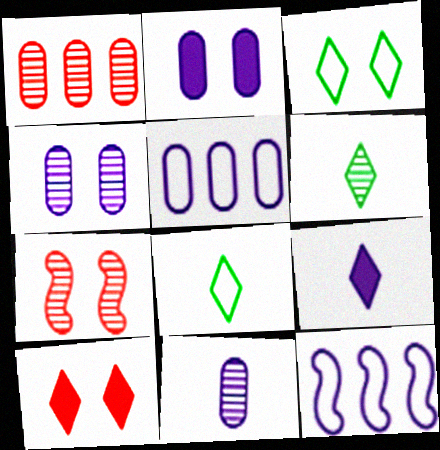[[2, 3, 7], 
[2, 5, 11], 
[4, 9, 12]]